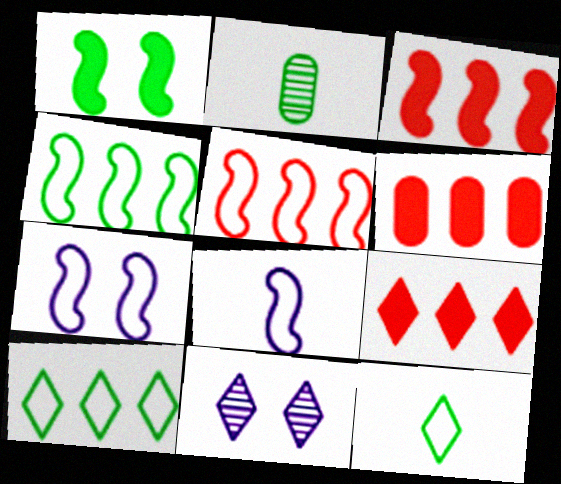[[1, 2, 10], 
[2, 7, 9], 
[3, 6, 9], 
[9, 11, 12]]